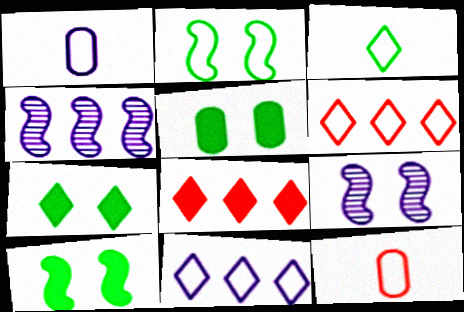[[1, 2, 6], 
[2, 11, 12], 
[4, 7, 12], 
[5, 7, 10]]